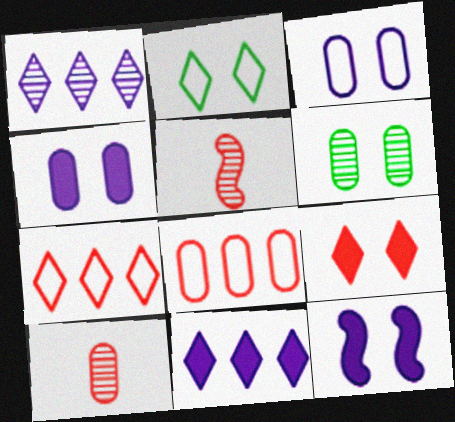[[1, 5, 6], 
[5, 8, 9]]